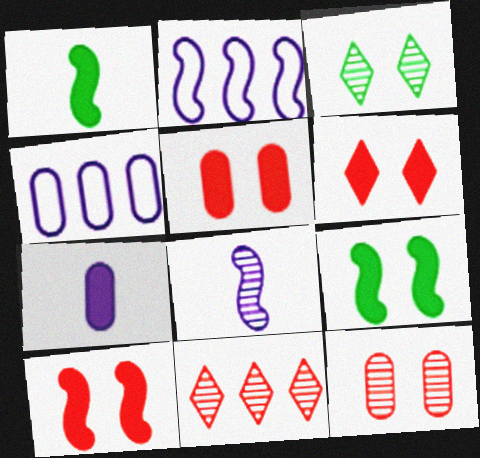[[5, 6, 10]]